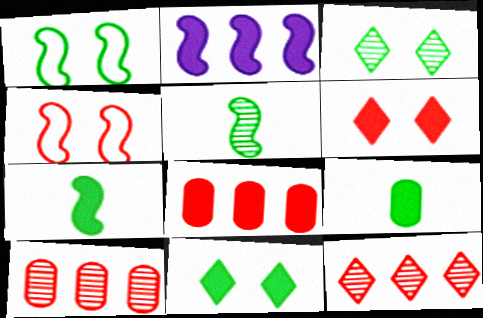[[2, 4, 5], 
[2, 6, 9]]